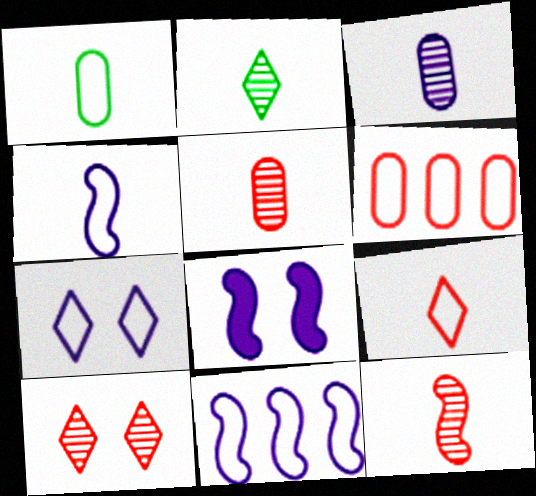[[1, 4, 9], 
[2, 3, 12], 
[2, 6, 8]]